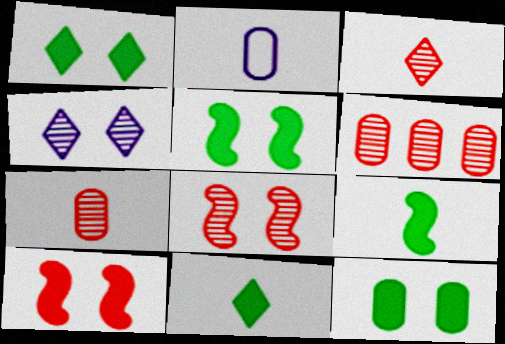[[1, 5, 12], 
[2, 3, 9], 
[2, 6, 12], 
[3, 6, 8]]